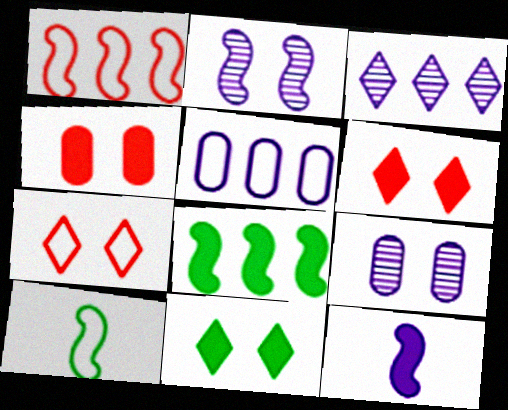[[3, 4, 10], 
[5, 7, 10]]